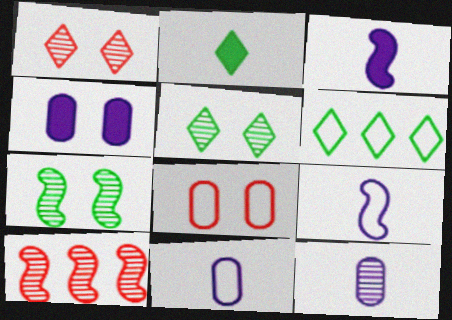[[2, 5, 6], 
[5, 10, 12], 
[6, 8, 9]]